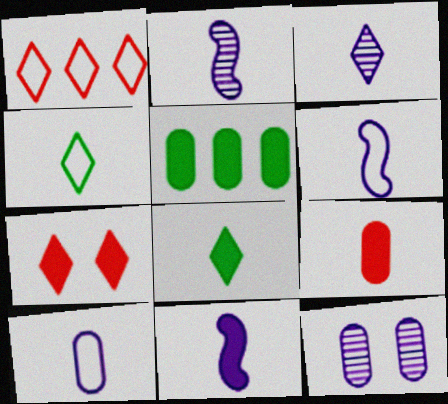[[2, 4, 9], 
[2, 6, 11], 
[3, 10, 11], 
[5, 7, 11], 
[8, 9, 11]]